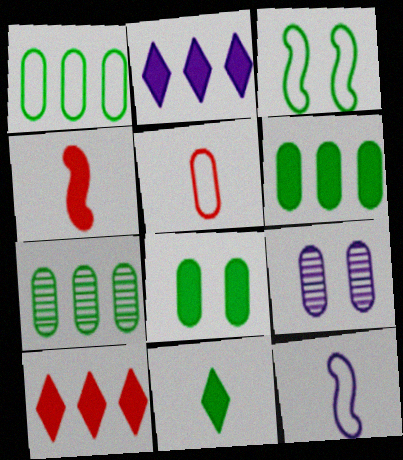[[1, 6, 7], 
[2, 4, 8], 
[2, 9, 12], 
[3, 7, 11], 
[5, 6, 9]]